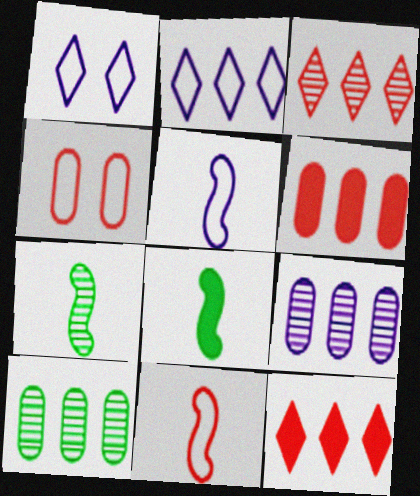[[1, 6, 7]]